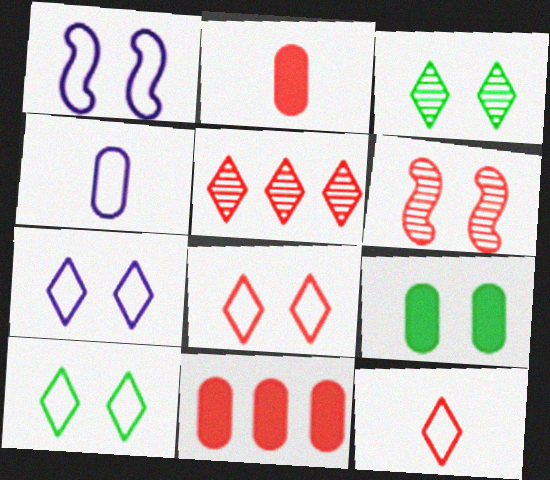[[6, 7, 9], 
[6, 11, 12], 
[7, 8, 10]]